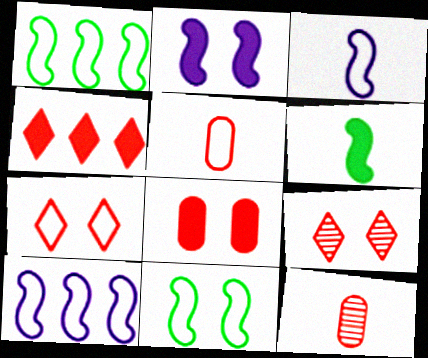[]